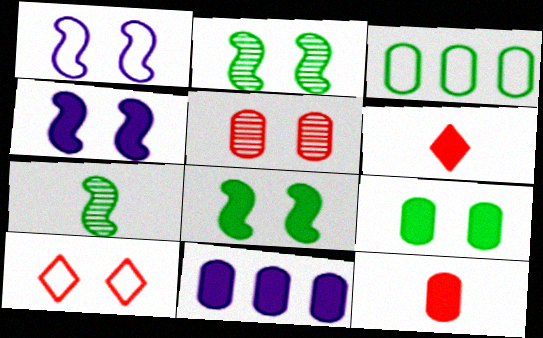[[6, 8, 11], 
[7, 10, 11], 
[9, 11, 12]]